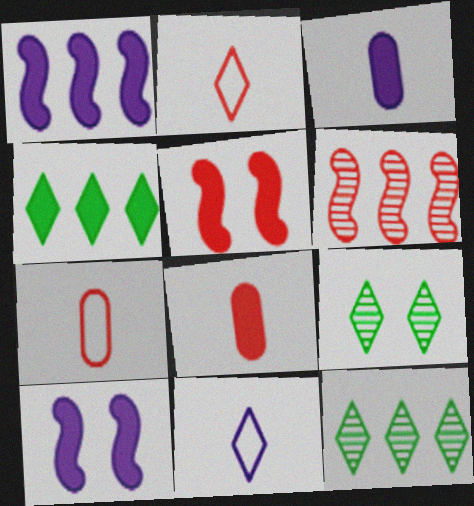[[1, 7, 9], 
[3, 4, 5], 
[4, 8, 10], 
[7, 10, 12]]